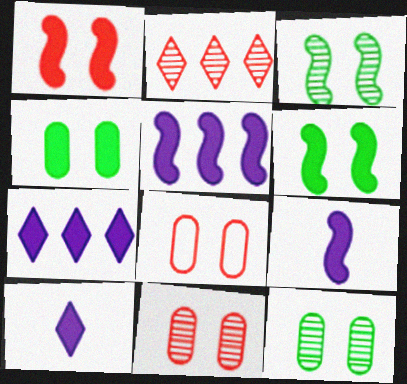[]